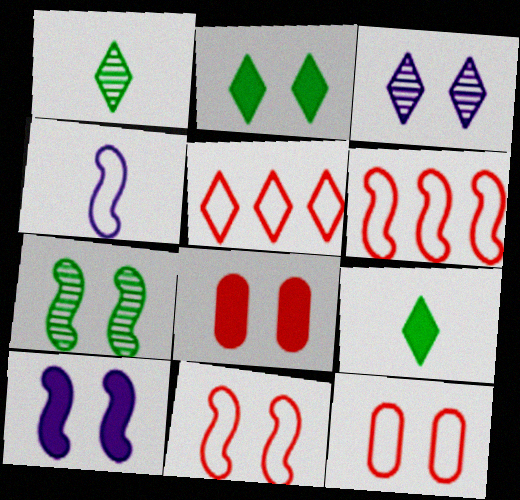[[2, 8, 10], 
[3, 5, 9], 
[7, 10, 11]]